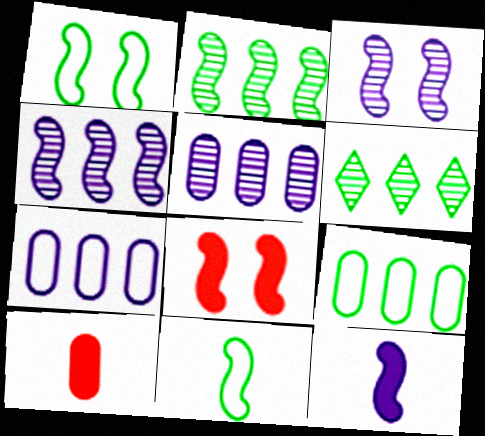[[1, 3, 8], 
[4, 8, 11]]